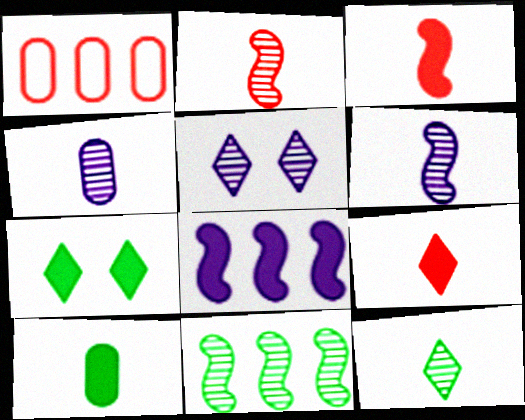[[1, 6, 7], 
[2, 4, 12]]